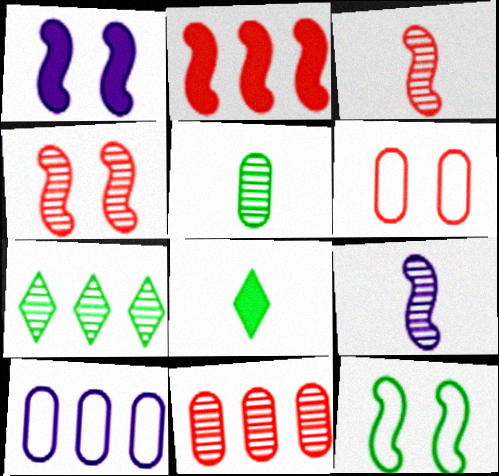[[1, 4, 12], 
[2, 7, 10], 
[2, 9, 12], 
[4, 8, 10]]